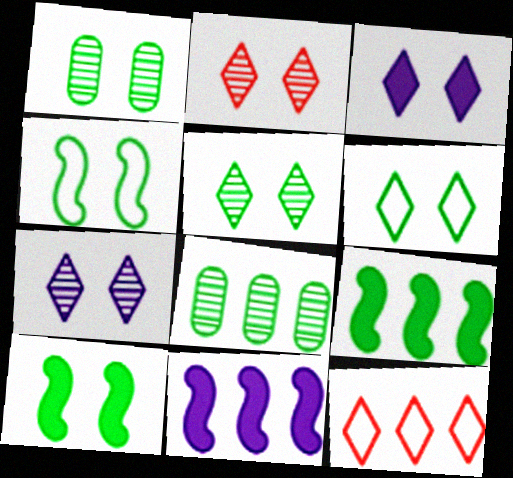[[1, 6, 10], 
[2, 3, 6], 
[2, 5, 7], 
[8, 11, 12]]